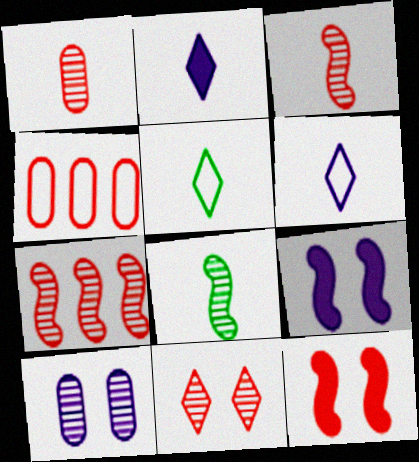[[1, 7, 11]]